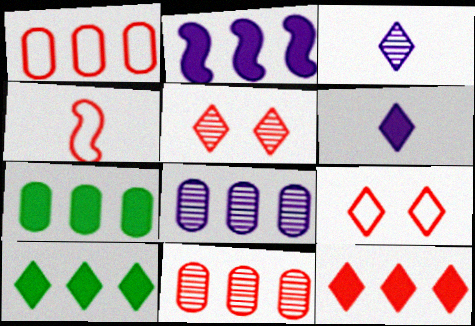[[1, 4, 9], 
[1, 7, 8], 
[2, 7, 12], 
[3, 9, 10]]